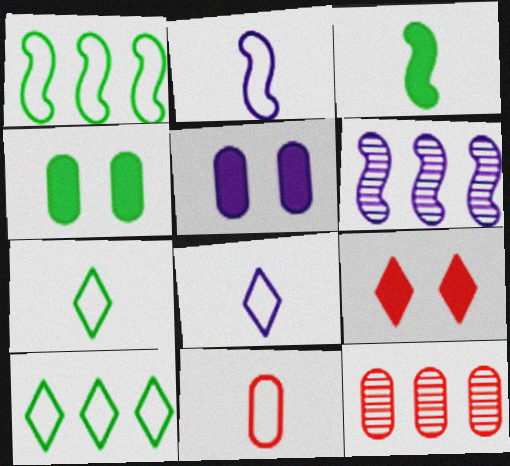[[2, 7, 11], 
[5, 6, 8]]